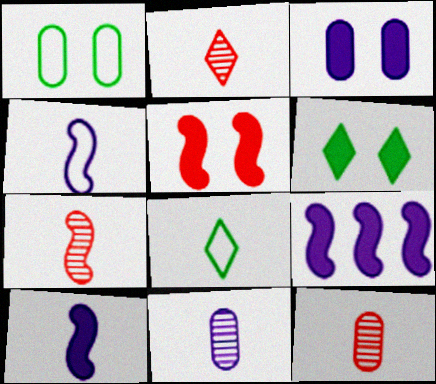[[1, 2, 9], 
[2, 7, 12], 
[3, 5, 6], 
[8, 10, 12]]